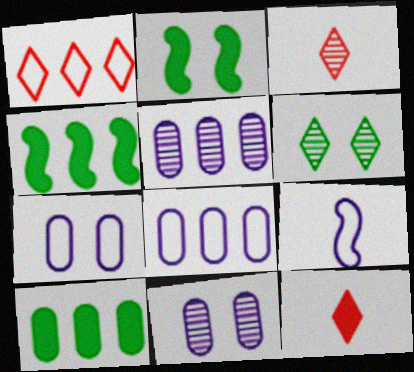[[1, 4, 5], 
[2, 3, 8], 
[3, 4, 7]]